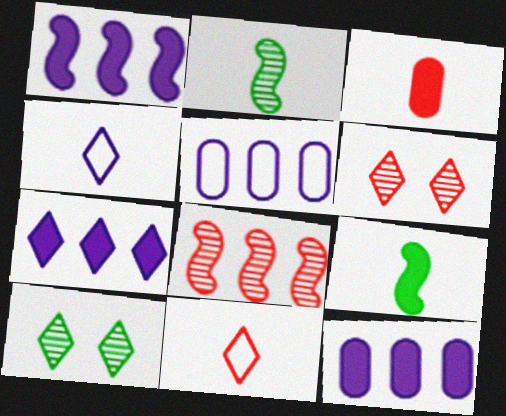[[1, 7, 12], 
[2, 3, 4], 
[5, 6, 9], 
[7, 10, 11]]